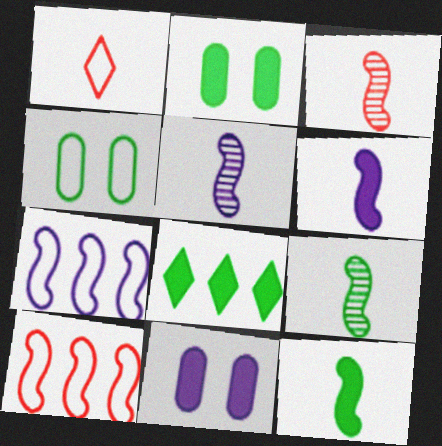[[1, 4, 7], 
[2, 8, 12], 
[3, 5, 9], 
[4, 8, 9]]